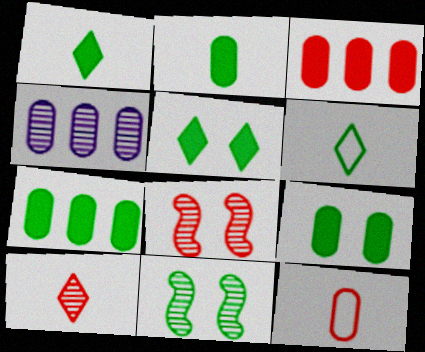[[2, 7, 9], 
[4, 9, 12], 
[4, 10, 11], 
[6, 7, 11]]